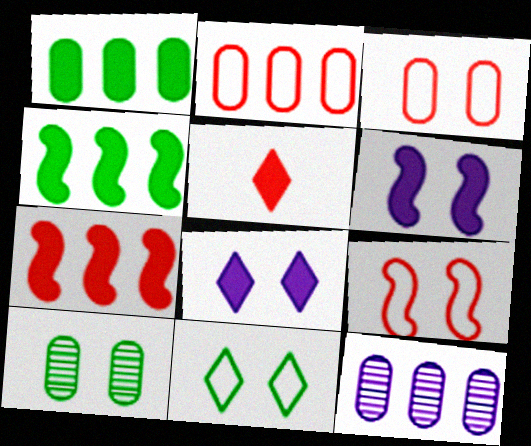[[1, 2, 12], 
[1, 5, 6], 
[8, 9, 10]]